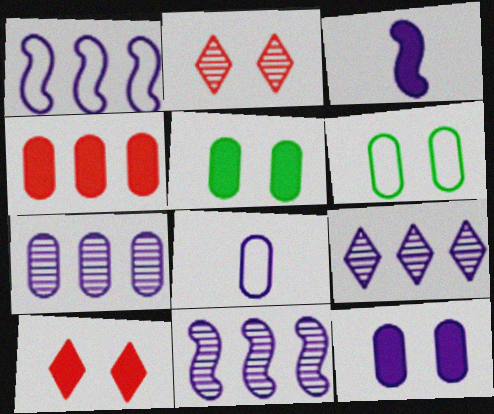[[7, 8, 12], 
[7, 9, 11]]